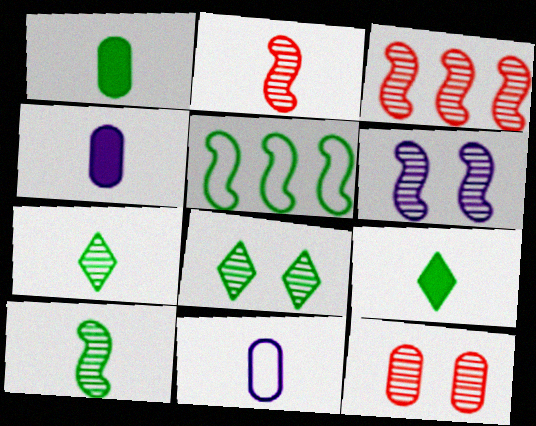[[1, 5, 8], 
[2, 9, 11], 
[3, 6, 10], 
[6, 8, 12]]